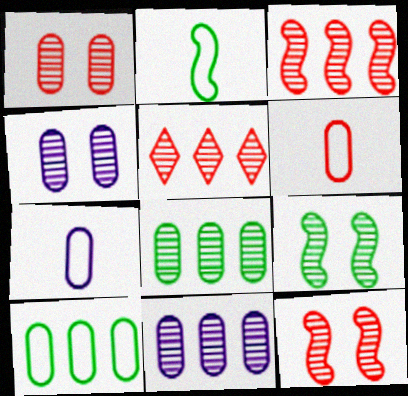[]